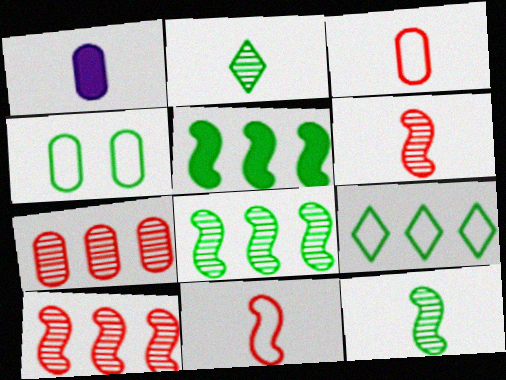[[1, 2, 11], 
[1, 4, 7], 
[2, 4, 5]]